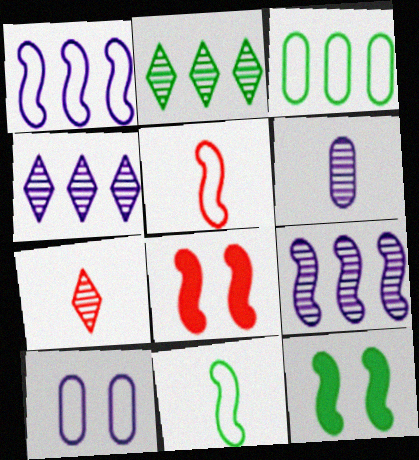[[5, 9, 12], 
[8, 9, 11]]